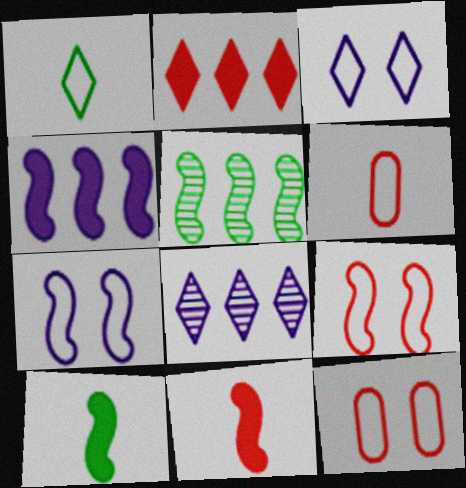[[5, 7, 11], 
[8, 10, 12]]